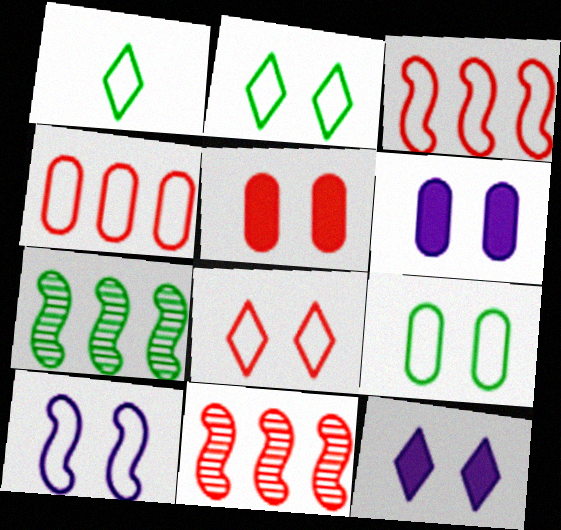[[1, 4, 10], 
[1, 6, 11], 
[8, 9, 10]]